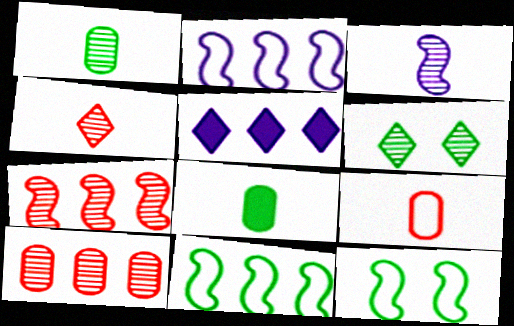[[1, 3, 4], 
[3, 6, 10], 
[5, 10, 11], 
[6, 8, 11]]